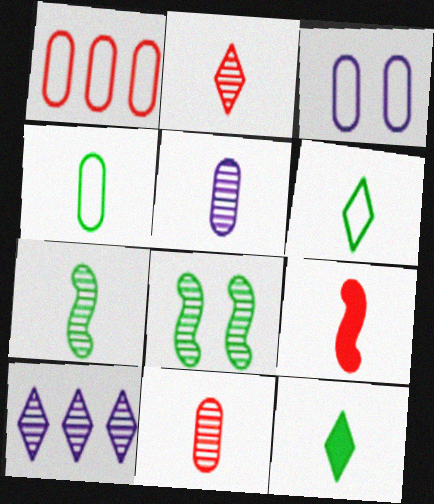[[1, 3, 4], 
[2, 5, 7], 
[4, 7, 12], 
[5, 6, 9], 
[8, 10, 11]]